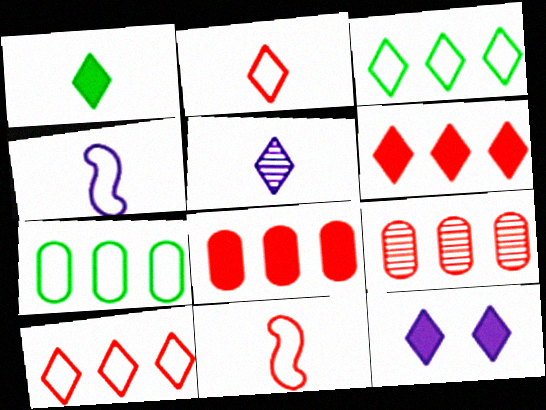[[1, 2, 5], 
[1, 6, 12]]